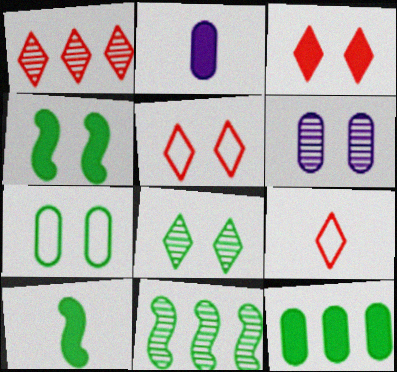[[1, 3, 9], 
[2, 5, 11], 
[4, 5, 6], 
[4, 7, 8]]